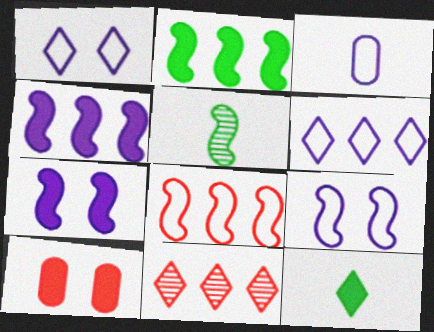[[1, 11, 12], 
[3, 6, 9], 
[4, 10, 12], 
[5, 6, 10], 
[5, 7, 8]]